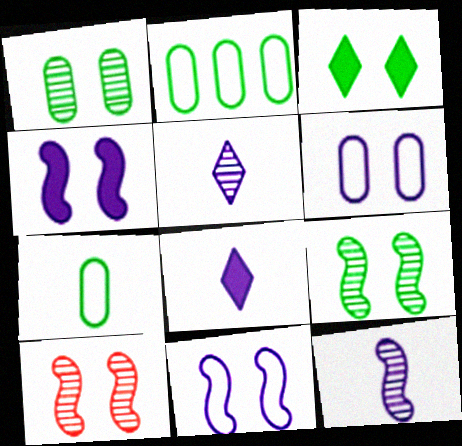[[2, 8, 10], 
[3, 6, 10]]